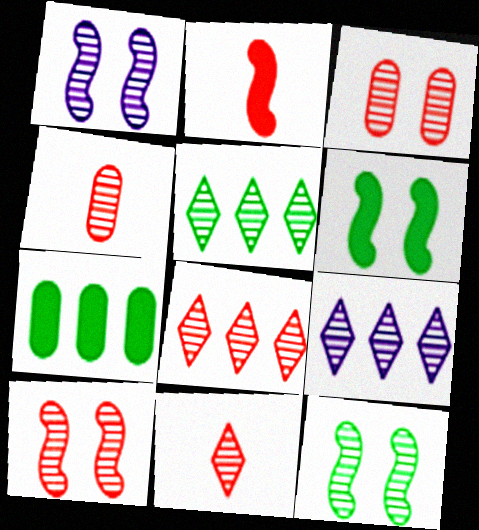[[1, 4, 5], 
[1, 10, 12], 
[4, 8, 10], 
[4, 9, 12], 
[5, 8, 9]]